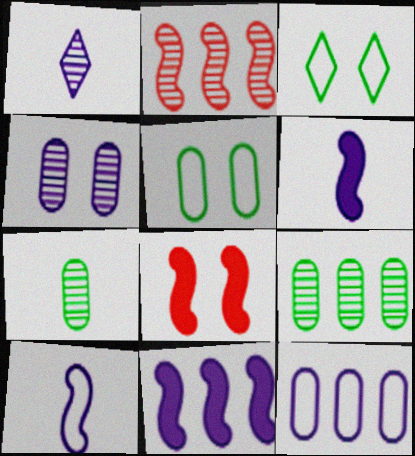[[3, 4, 8]]